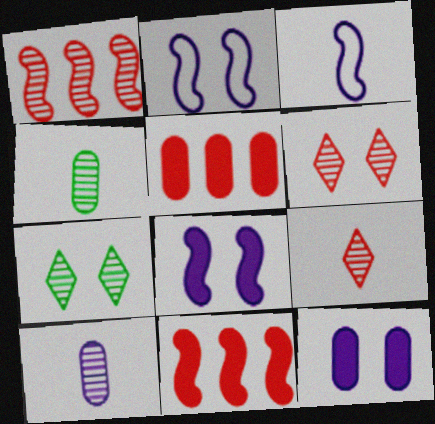[[1, 7, 10], 
[3, 5, 7]]